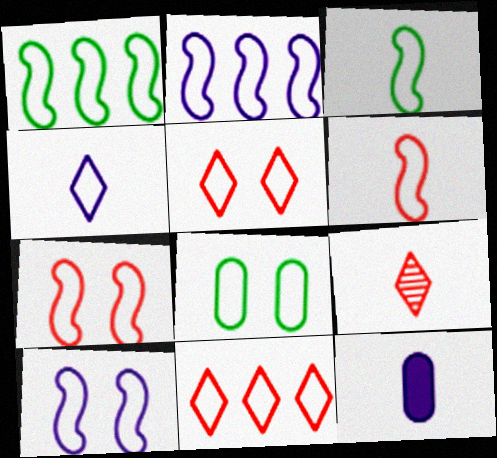[[1, 6, 10], 
[2, 3, 7], 
[3, 9, 12], 
[5, 8, 10]]